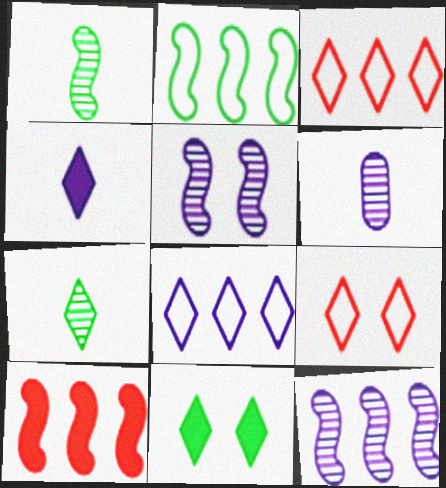[[2, 10, 12]]